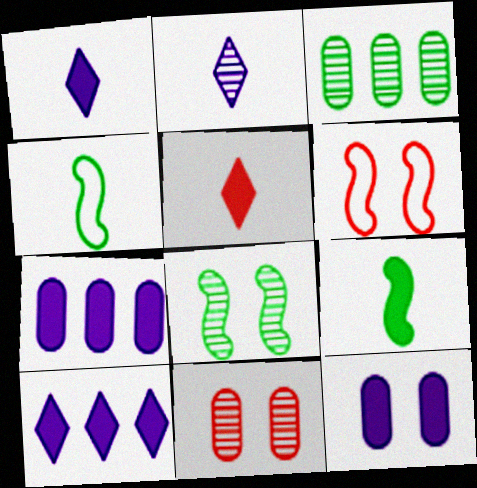[[1, 3, 6], 
[4, 10, 11]]